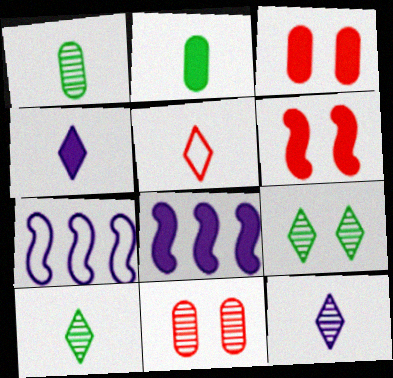[[3, 7, 10], 
[4, 5, 10]]